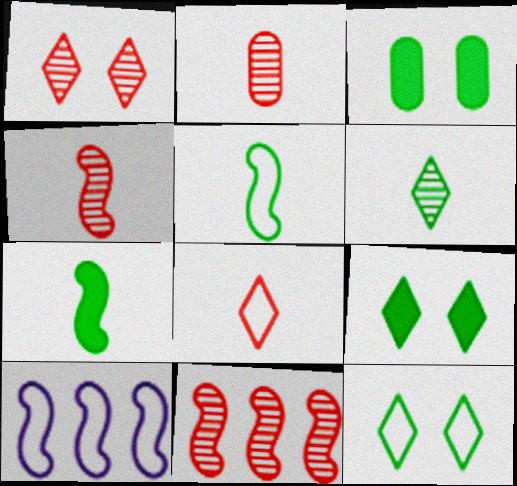[[1, 2, 11], 
[2, 9, 10]]